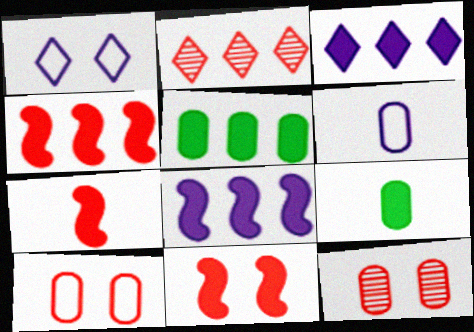[[2, 7, 10], 
[3, 4, 5], 
[3, 9, 11], 
[4, 7, 11], 
[5, 6, 12]]